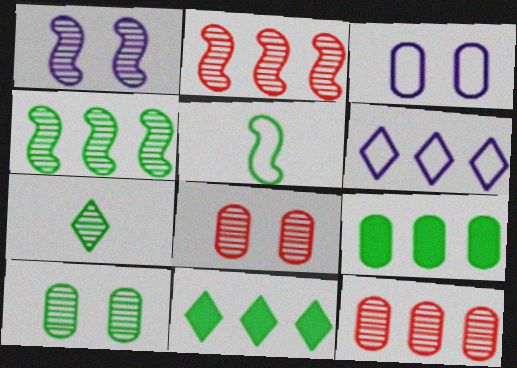[[1, 7, 12], 
[2, 6, 9], 
[4, 7, 10], 
[5, 10, 11]]